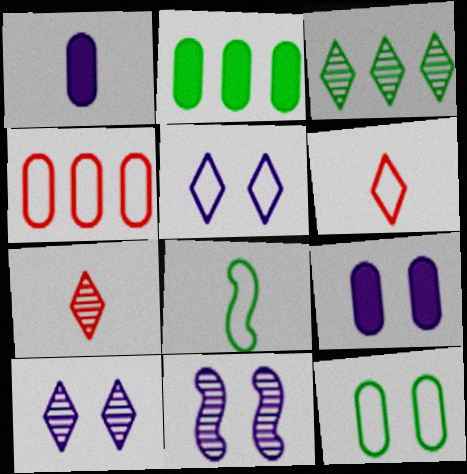[[1, 7, 8], 
[2, 6, 11], 
[3, 7, 10], 
[4, 5, 8], 
[5, 9, 11]]